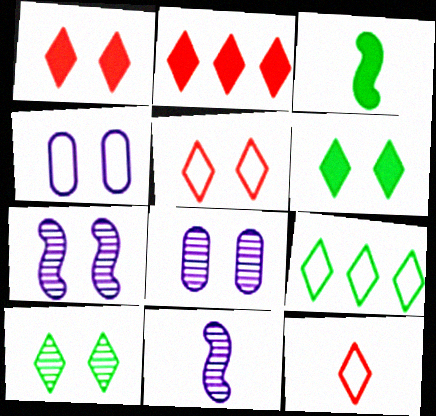[]